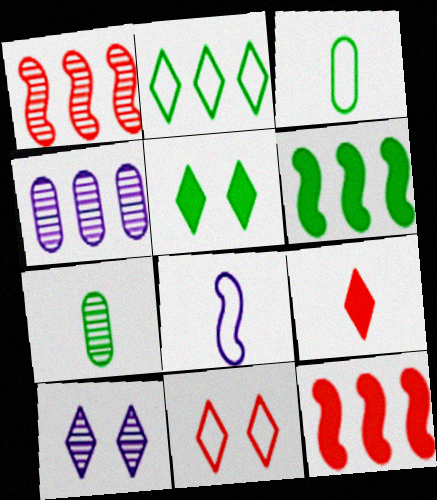[[1, 7, 10], 
[2, 4, 12], 
[2, 9, 10], 
[3, 10, 12], 
[5, 10, 11], 
[7, 8, 9]]